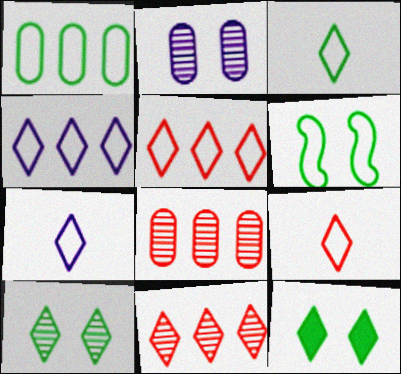[[1, 3, 6], 
[3, 7, 9], 
[7, 11, 12]]